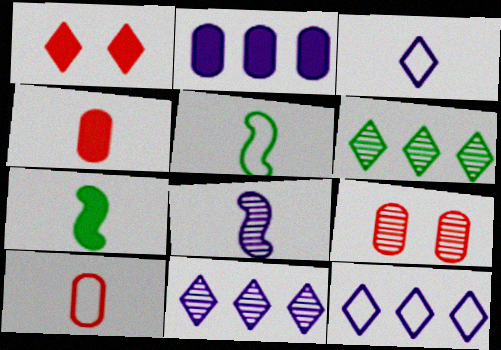[[1, 2, 7], 
[1, 3, 6], 
[3, 5, 10], 
[6, 8, 9], 
[7, 9, 12]]